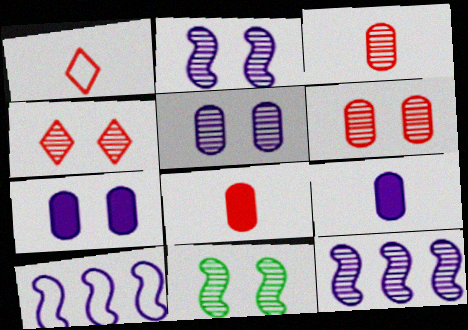[[4, 5, 11]]